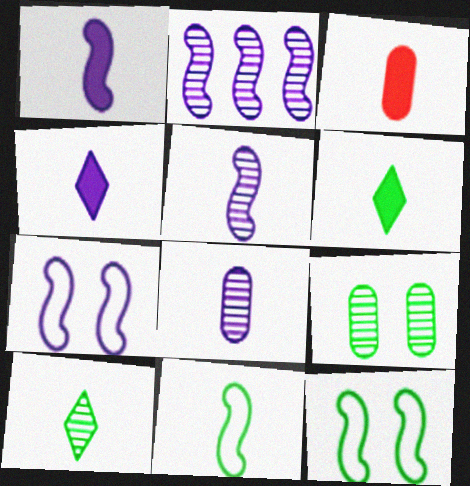[[1, 2, 7], 
[1, 3, 6]]